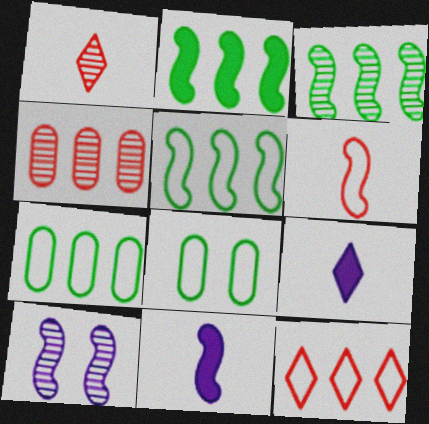[[2, 3, 5], 
[2, 6, 10]]